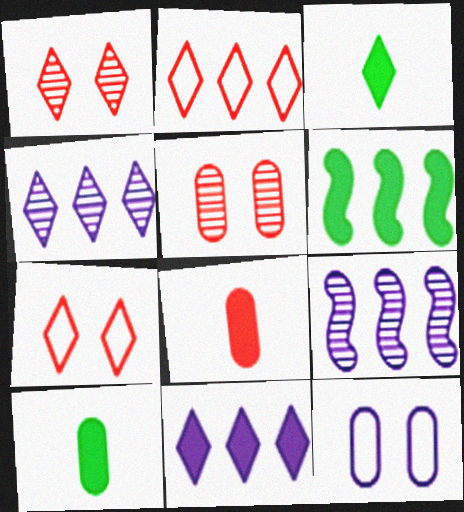[[3, 4, 7], 
[7, 9, 10]]